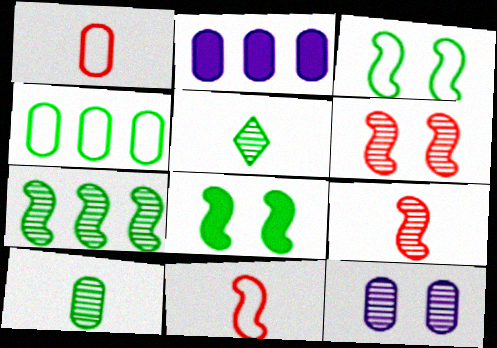[[4, 5, 8]]